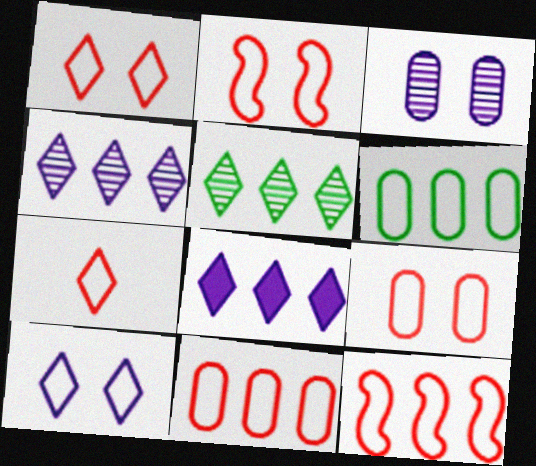[[1, 2, 9], 
[2, 7, 11], 
[7, 9, 12]]